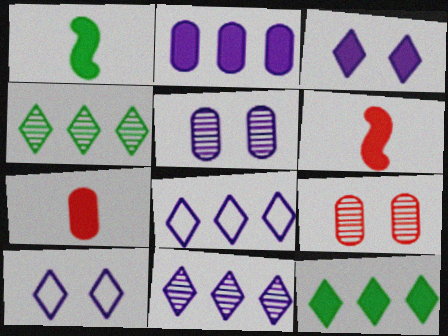[[1, 8, 9]]